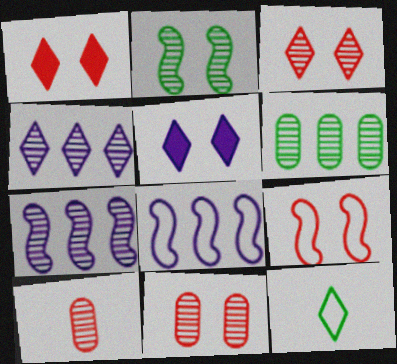[[1, 4, 12], 
[1, 9, 11], 
[2, 4, 10]]